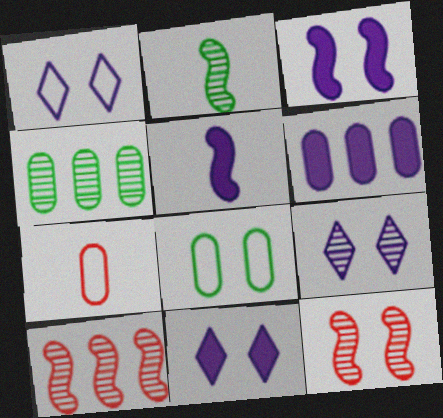[[1, 9, 11], 
[5, 6, 11], 
[8, 11, 12]]